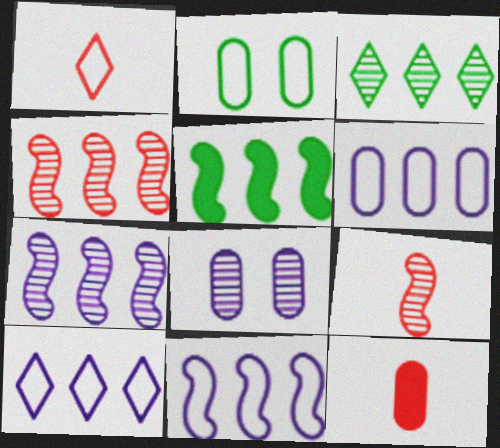[[1, 2, 11], 
[1, 5, 8], 
[1, 9, 12], 
[3, 8, 9], 
[4, 5, 11], 
[6, 10, 11]]